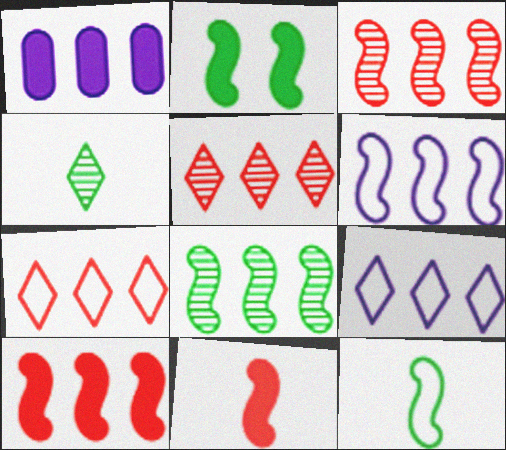[[1, 7, 8], 
[2, 8, 12], 
[6, 8, 10]]